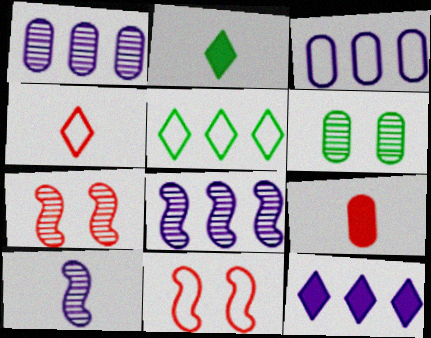[[1, 2, 11], 
[2, 3, 7], 
[3, 6, 9], 
[3, 8, 12]]